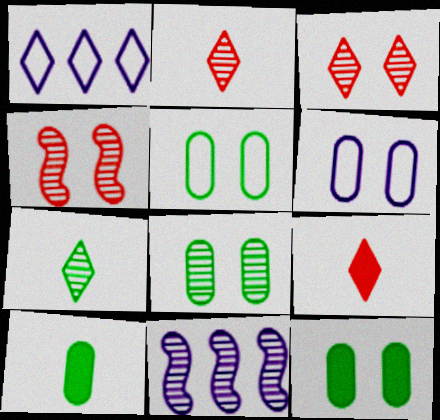[[1, 4, 10], 
[2, 8, 11], 
[5, 8, 12], 
[5, 9, 11]]